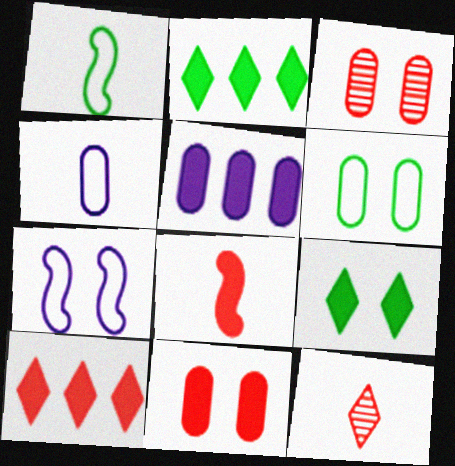[[3, 7, 9], 
[5, 8, 9], 
[8, 10, 11]]